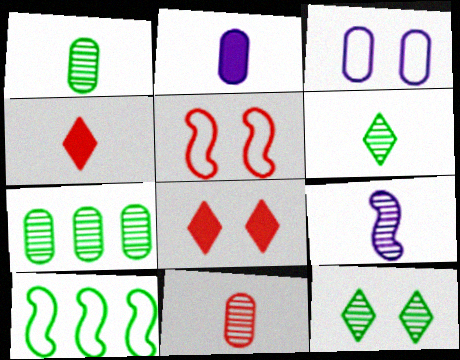[[6, 9, 11]]